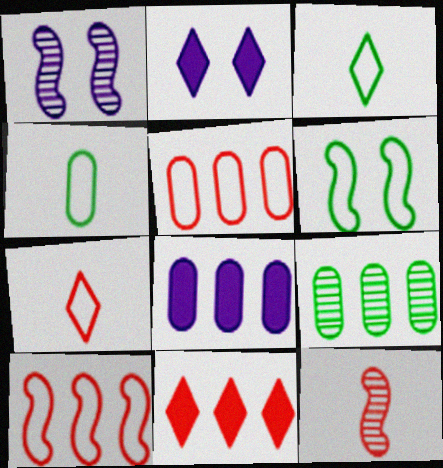[[1, 4, 11], 
[5, 8, 9]]